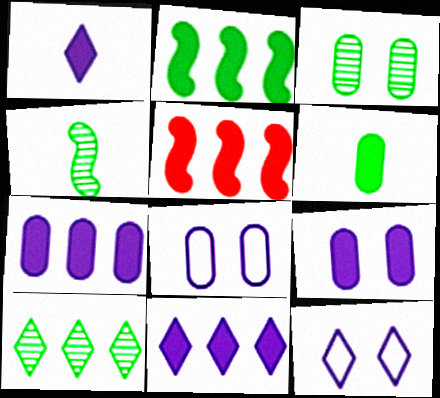[[3, 4, 10]]